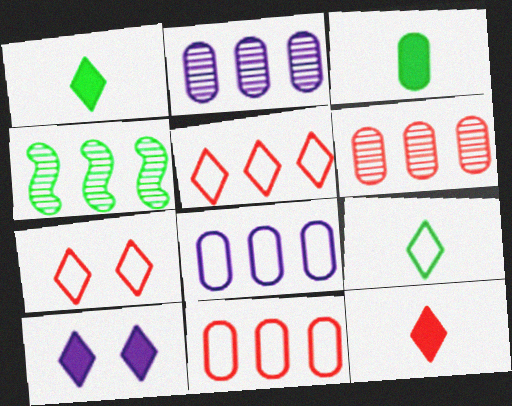[]